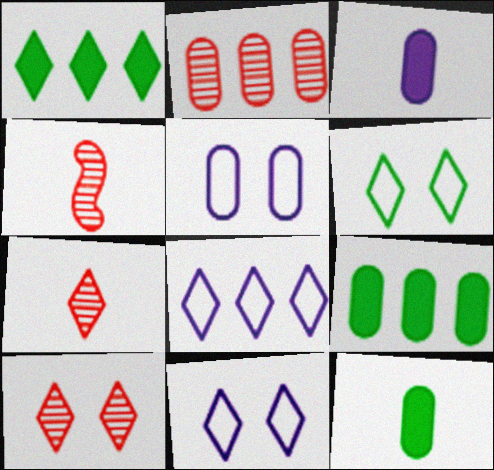[[1, 4, 5], 
[1, 7, 11], 
[2, 4, 10], 
[2, 5, 12], 
[4, 9, 11]]